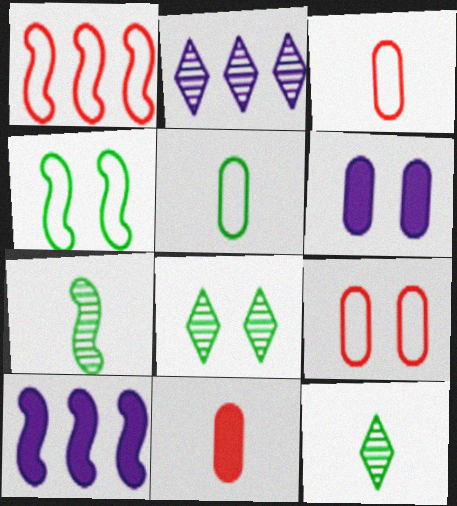[[1, 6, 12], 
[2, 4, 11], 
[3, 8, 10], 
[9, 10, 12]]